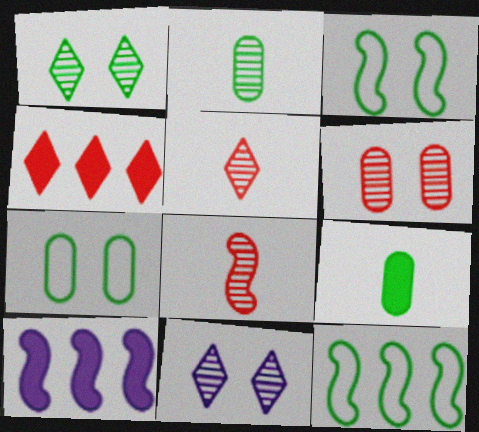[[1, 9, 12], 
[3, 8, 10], 
[5, 7, 10]]